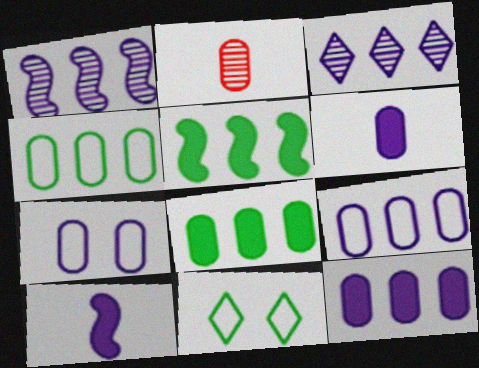[[2, 7, 8], 
[3, 7, 10]]